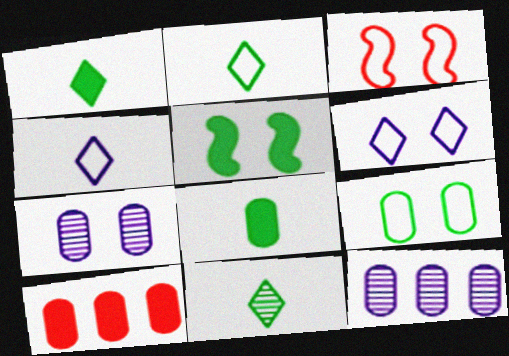[[1, 2, 11], 
[1, 3, 12], 
[3, 6, 9]]